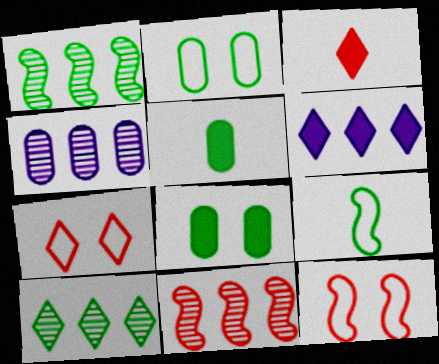[[4, 10, 11], 
[8, 9, 10]]